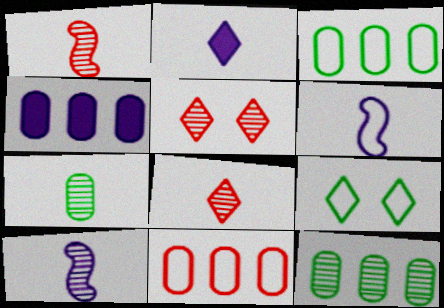[[1, 4, 9], 
[4, 11, 12], 
[5, 10, 12], 
[6, 9, 11], 
[7, 8, 10]]